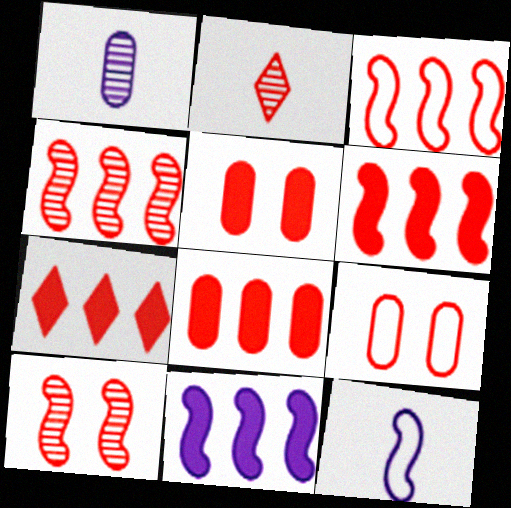[[2, 3, 5], 
[2, 6, 9], 
[3, 4, 6], 
[6, 7, 8]]